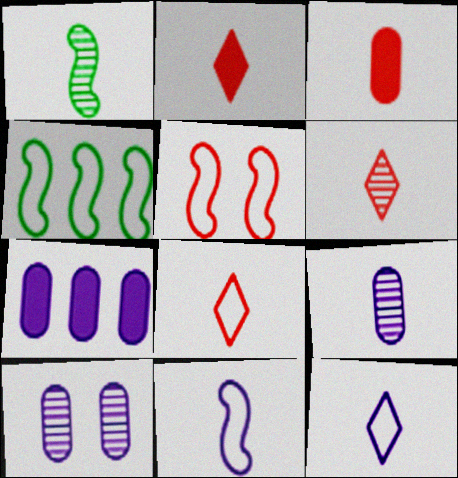[[1, 3, 12], 
[1, 6, 9], 
[2, 4, 10], 
[2, 6, 8], 
[4, 5, 11]]